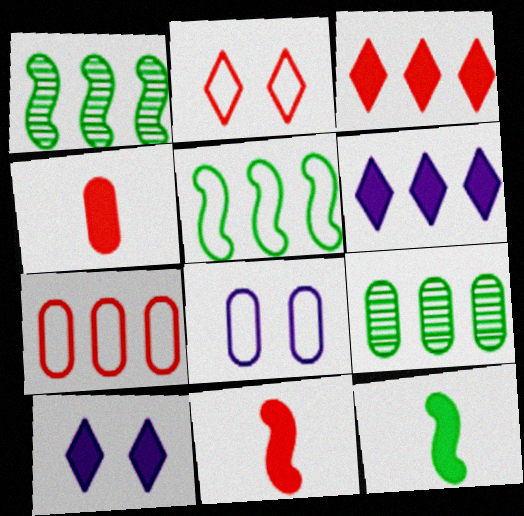[[1, 6, 7], 
[4, 8, 9]]